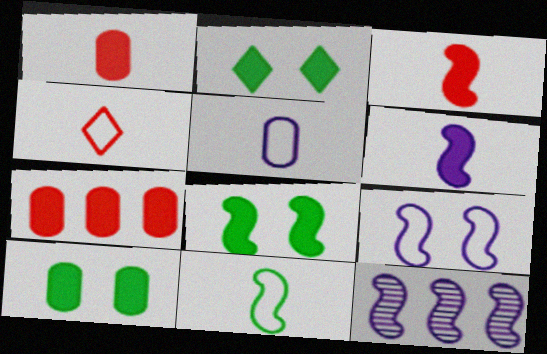[[2, 6, 7], 
[2, 8, 10], 
[4, 5, 11], 
[4, 10, 12], 
[6, 9, 12]]